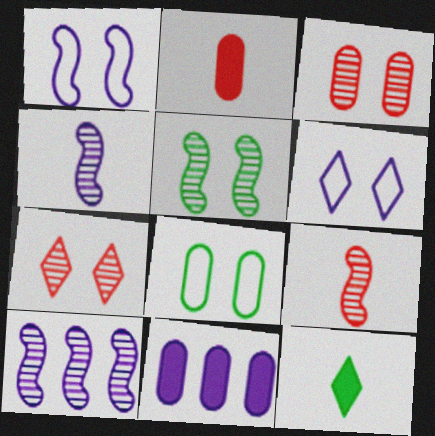[[4, 6, 11], 
[5, 9, 10]]